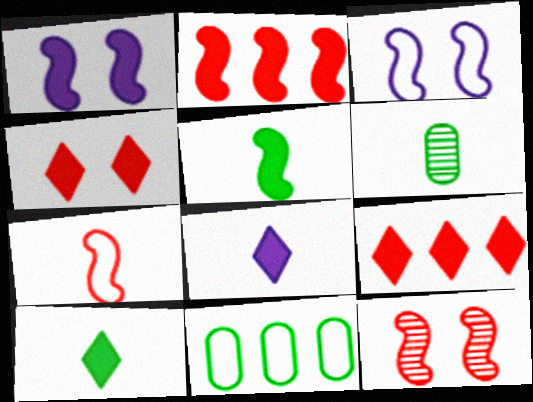[[1, 2, 5], 
[2, 7, 12], 
[3, 6, 9], 
[6, 7, 8], 
[8, 11, 12]]